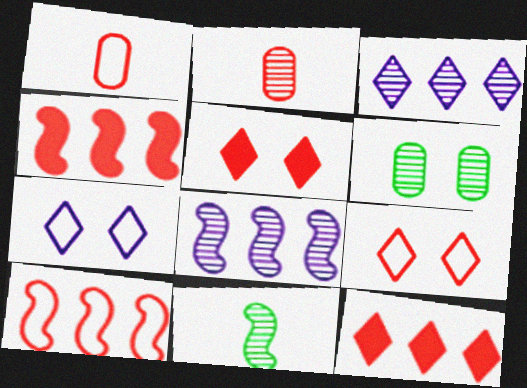[[1, 9, 10], 
[2, 4, 9], 
[2, 5, 10]]